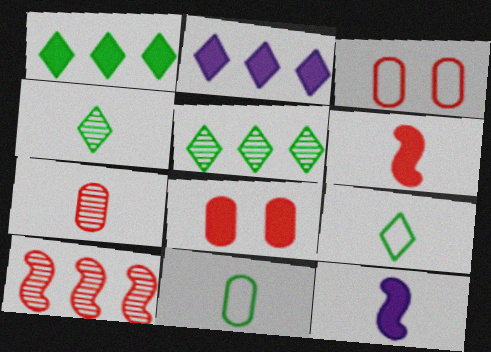[[1, 8, 12], 
[3, 5, 12], 
[7, 9, 12]]